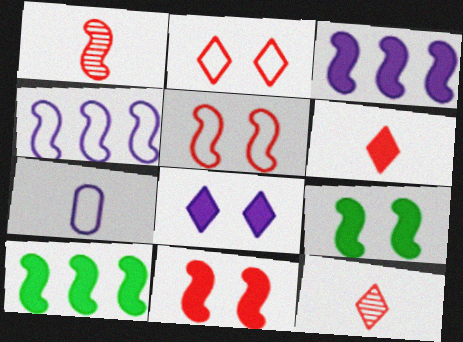[[1, 4, 9]]